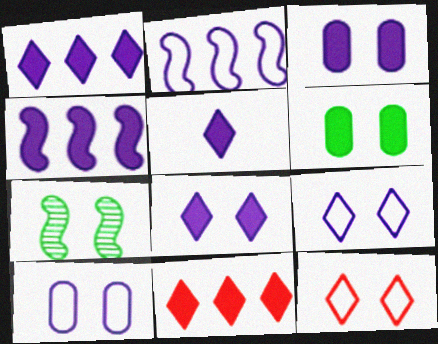[[1, 5, 8], 
[3, 4, 5], 
[3, 7, 12]]